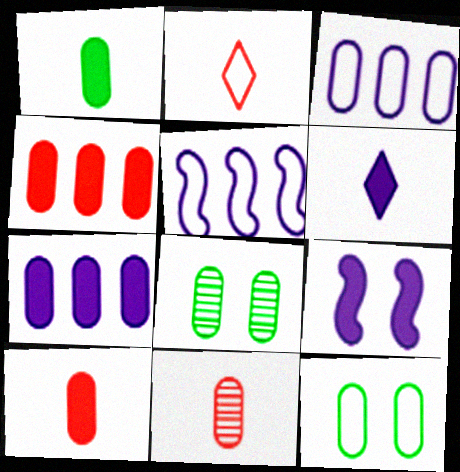[[2, 5, 12], 
[3, 8, 10], 
[6, 7, 9], 
[7, 11, 12]]